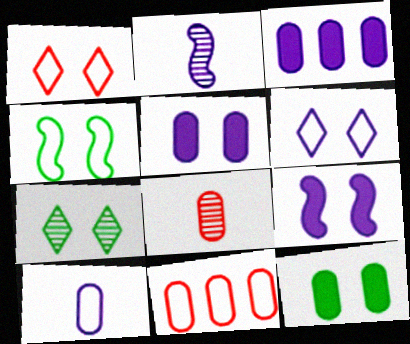[[2, 3, 6], 
[4, 7, 12]]